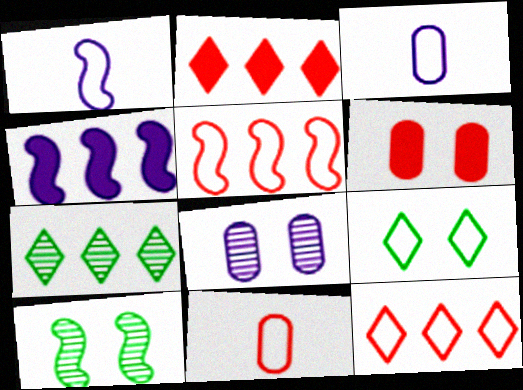[[1, 6, 7], 
[2, 3, 10], 
[3, 5, 9]]